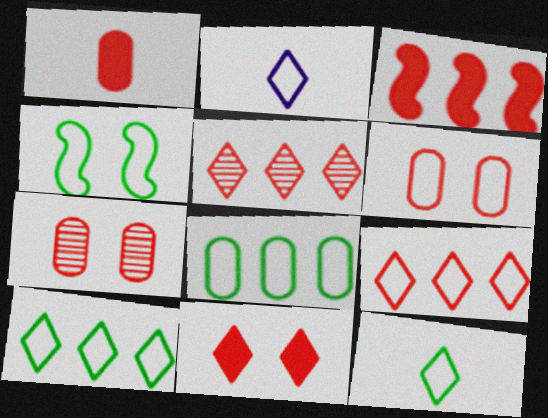[[1, 3, 11], 
[4, 8, 12]]